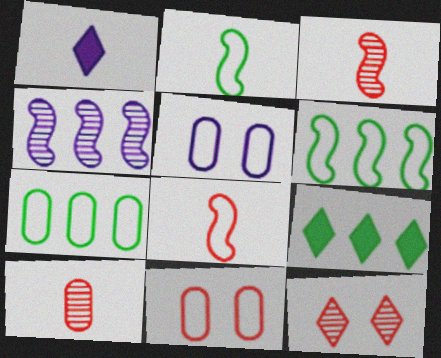[[1, 2, 10], 
[1, 4, 5], 
[3, 5, 9]]